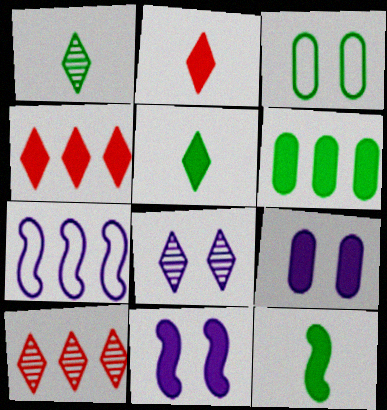[[1, 8, 10], 
[2, 6, 11], 
[4, 9, 12], 
[6, 7, 10]]